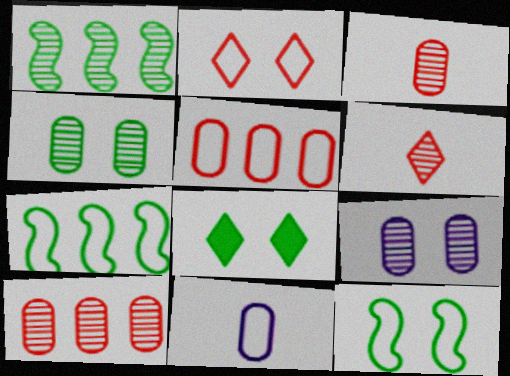[[1, 6, 9], 
[2, 7, 11], 
[4, 8, 12]]